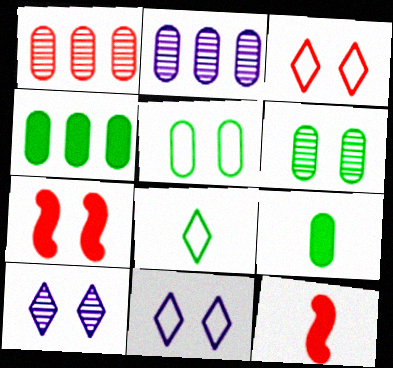[[1, 3, 12], 
[2, 7, 8], 
[5, 7, 10], 
[6, 7, 11]]